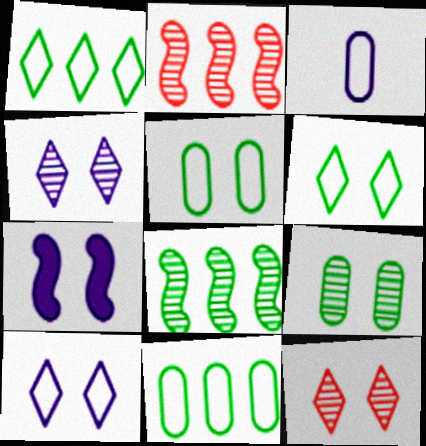[[5, 7, 12]]